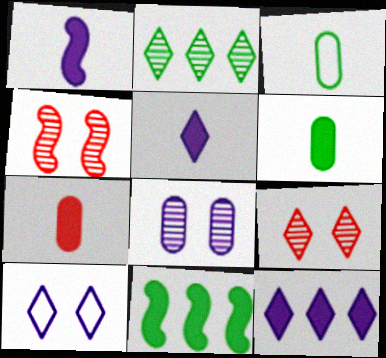[[3, 4, 12]]